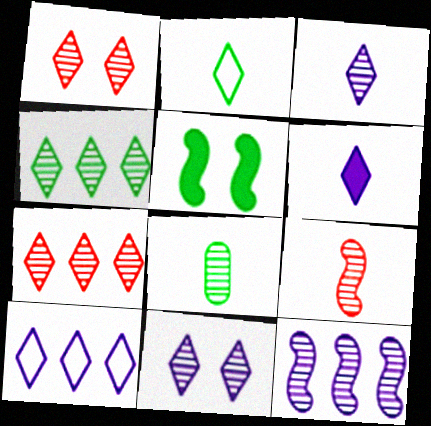[[1, 3, 4], 
[1, 8, 12], 
[3, 8, 9], 
[6, 10, 11]]